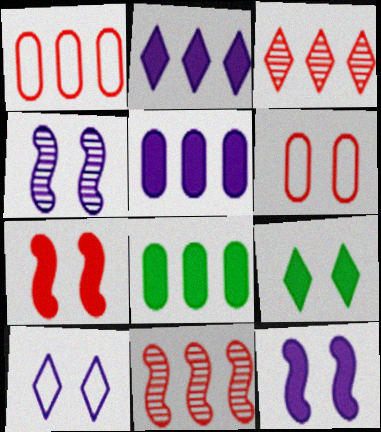[[4, 6, 9]]